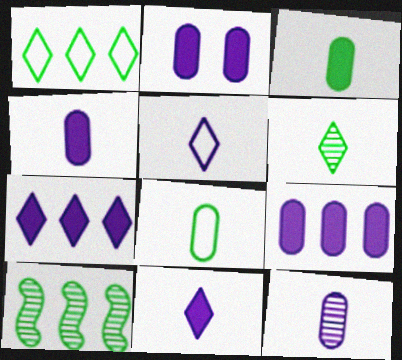[[2, 4, 9]]